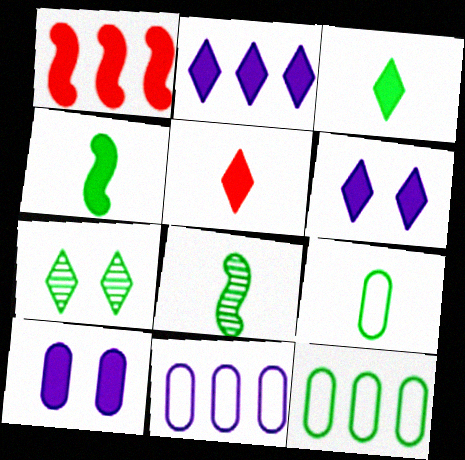[[1, 3, 10], 
[3, 8, 9], 
[4, 7, 12]]